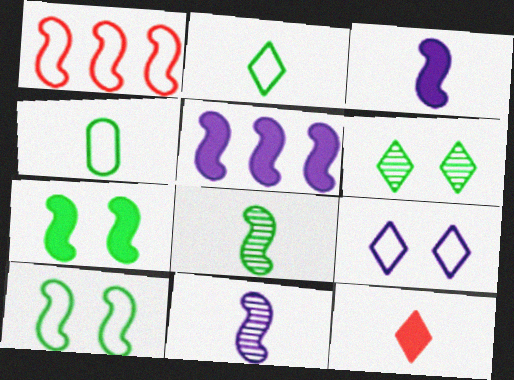[[1, 4, 9], 
[1, 7, 11], 
[4, 11, 12]]